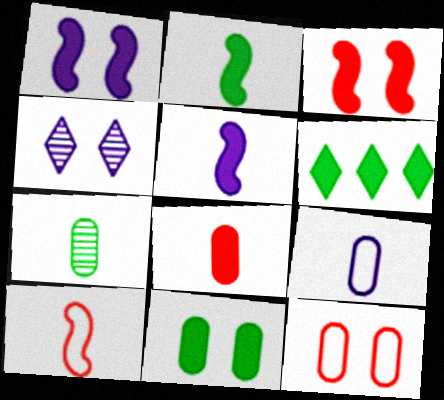[[1, 6, 8], 
[2, 6, 11], 
[7, 8, 9]]